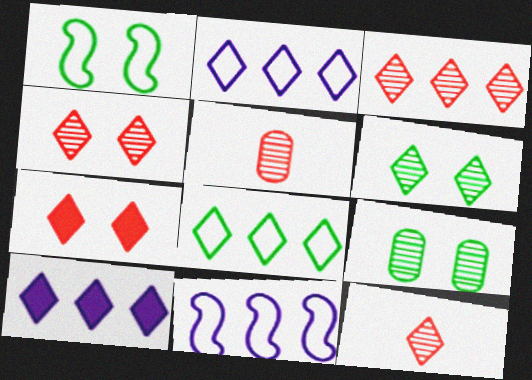[[1, 5, 10], 
[3, 4, 12], 
[3, 8, 10]]